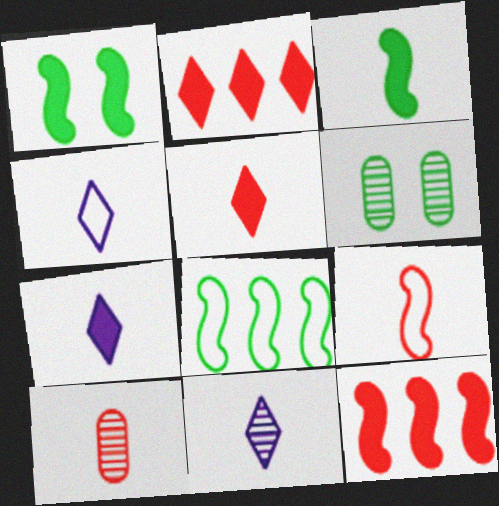[[3, 4, 10], 
[4, 6, 12], 
[4, 7, 11], 
[5, 9, 10]]